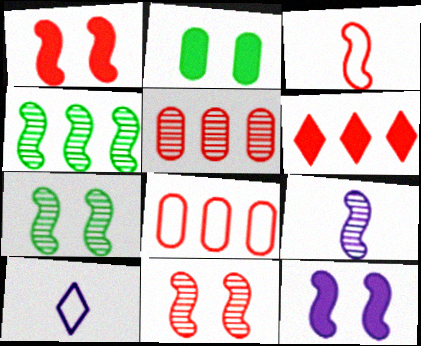[[3, 4, 12], 
[4, 9, 11]]